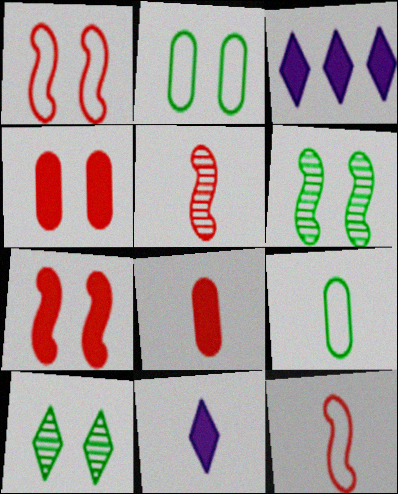[[2, 3, 5], 
[5, 9, 11]]